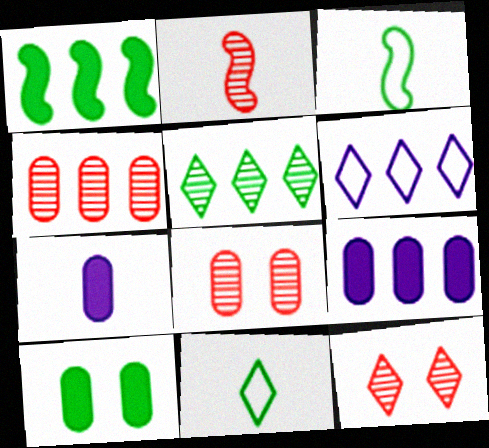[[1, 4, 6], 
[2, 4, 12], 
[2, 6, 10], 
[2, 7, 11], 
[3, 5, 10], 
[3, 9, 12]]